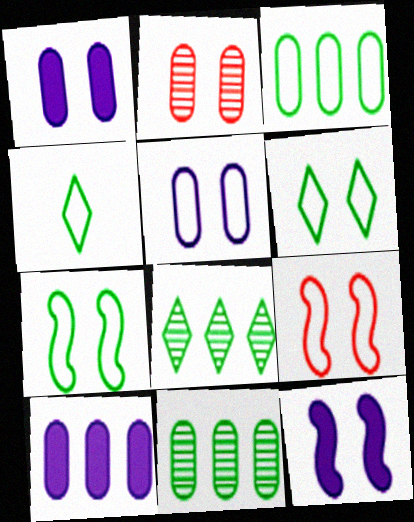[[2, 6, 12], 
[3, 4, 7], 
[5, 6, 9]]